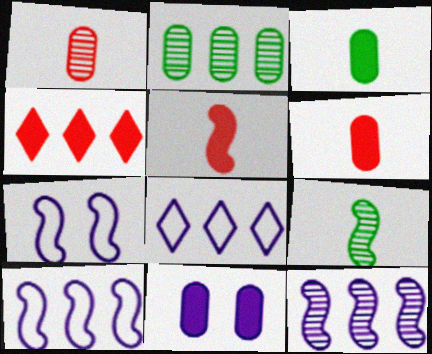[[2, 4, 10]]